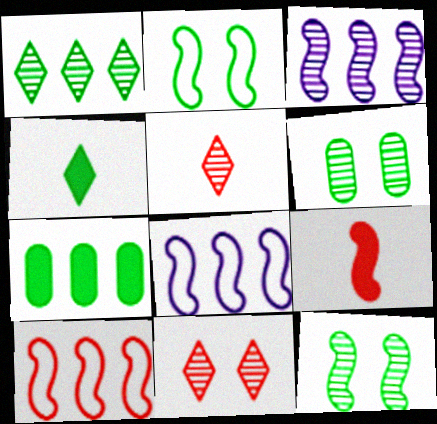[[2, 3, 9], 
[3, 5, 6], 
[8, 9, 12]]